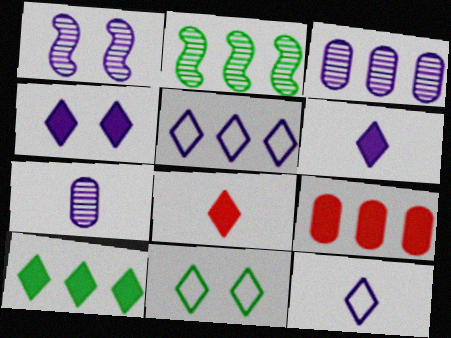[[2, 5, 9], 
[4, 8, 10]]